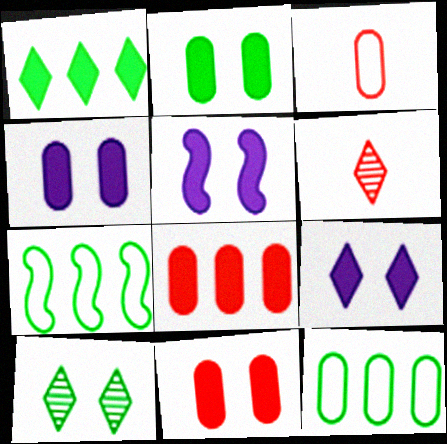[[2, 4, 11], 
[4, 5, 9], 
[4, 6, 7], 
[5, 6, 12]]